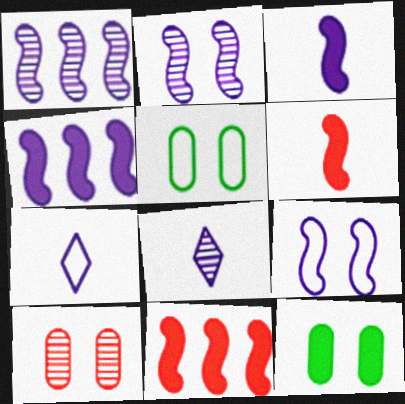[[1, 3, 9], 
[5, 8, 11]]